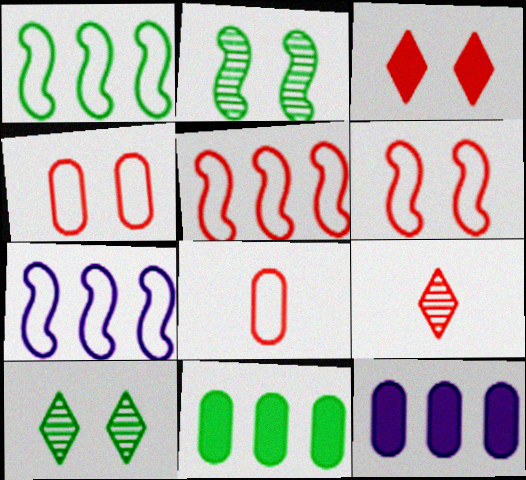[[1, 5, 7]]